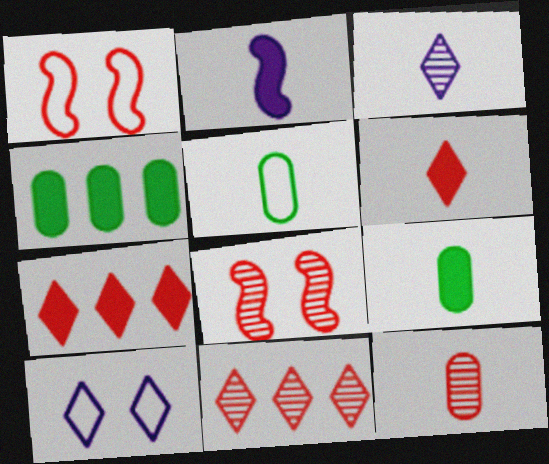[[1, 3, 4], 
[1, 7, 12], 
[2, 6, 9], 
[8, 11, 12]]